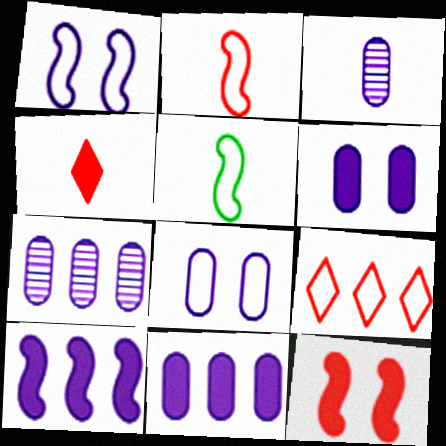[[3, 4, 5], 
[3, 8, 11], 
[5, 8, 9]]